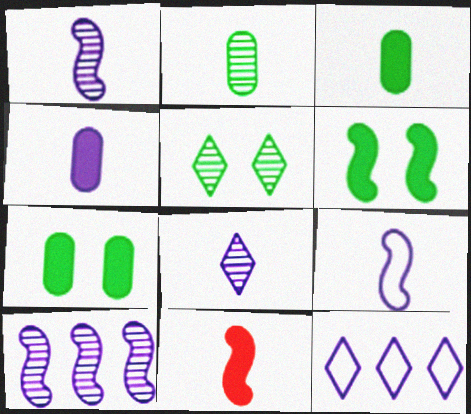[[4, 8, 9]]